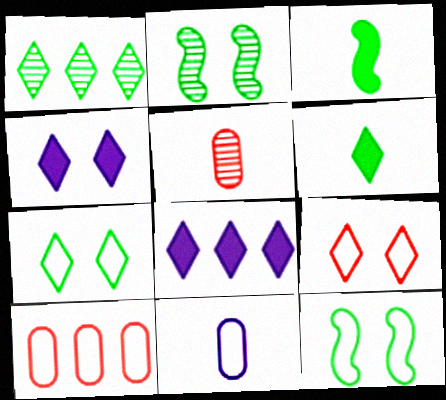[[1, 6, 7], 
[5, 8, 12]]